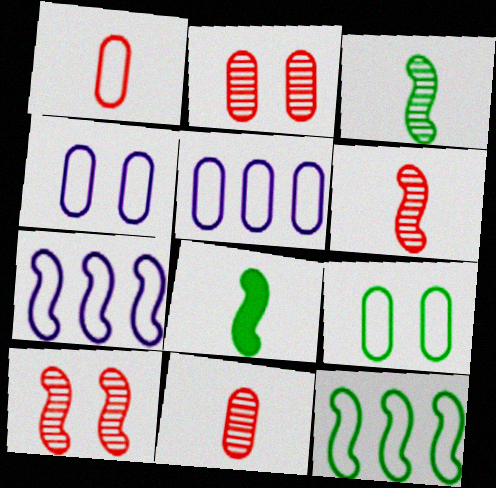[[1, 5, 9], 
[7, 8, 10]]